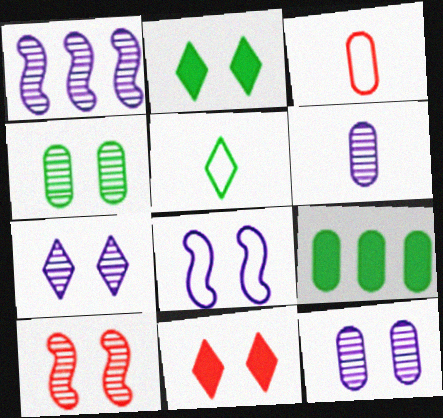[[1, 2, 3], 
[1, 6, 7], 
[3, 9, 12], 
[4, 7, 10], 
[4, 8, 11]]